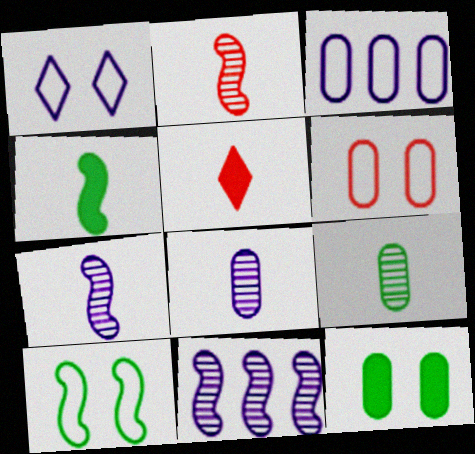[[1, 6, 10]]